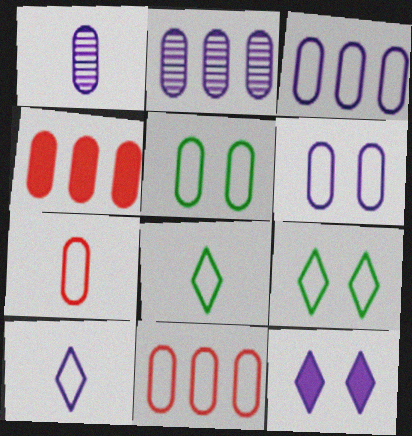[[1, 4, 5], 
[3, 5, 7]]